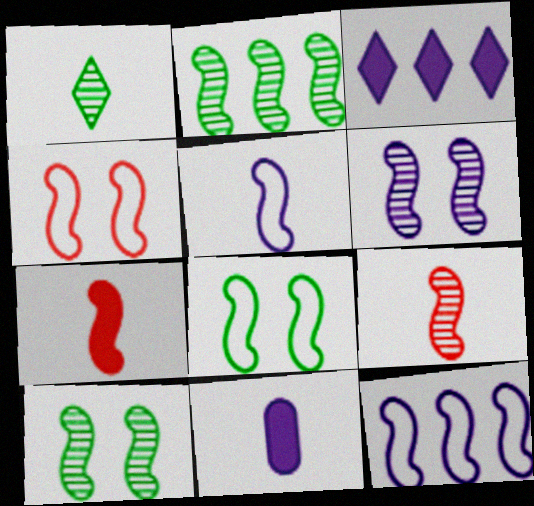[[2, 6, 9], 
[7, 10, 12]]